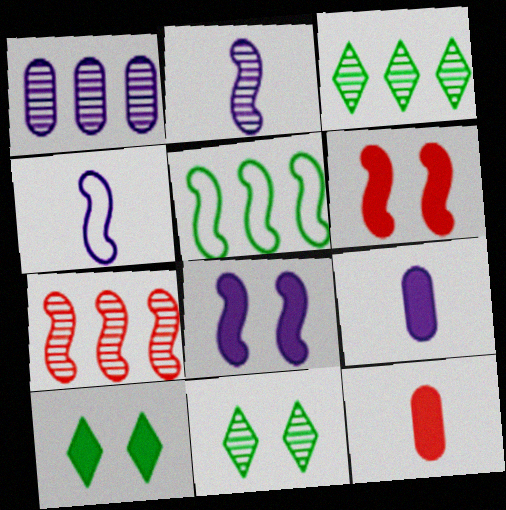[[1, 3, 7], 
[2, 5, 6]]